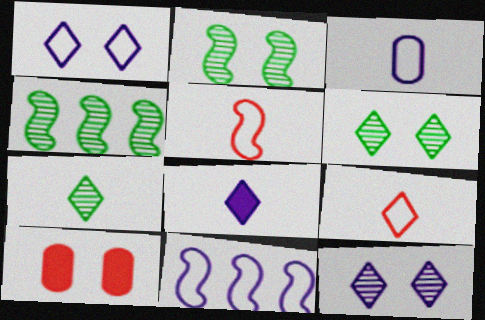[[1, 2, 10], 
[1, 3, 11], 
[7, 8, 9], 
[7, 10, 11]]